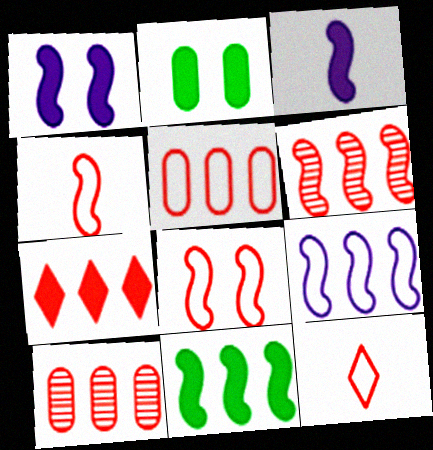[[2, 3, 7], 
[5, 6, 7], 
[5, 8, 12], 
[6, 9, 11]]